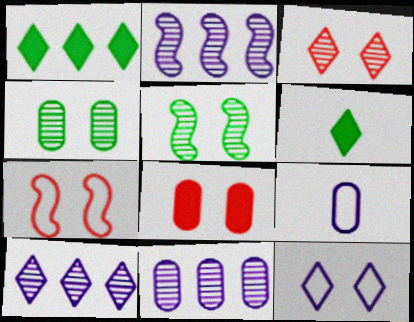[[2, 10, 11], 
[3, 7, 8], 
[5, 8, 12], 
[6, 7, 11]]